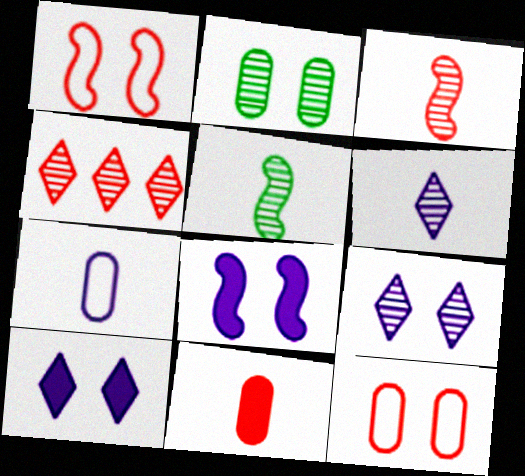[[1, 2, 10], 
[1, 4, 11]]